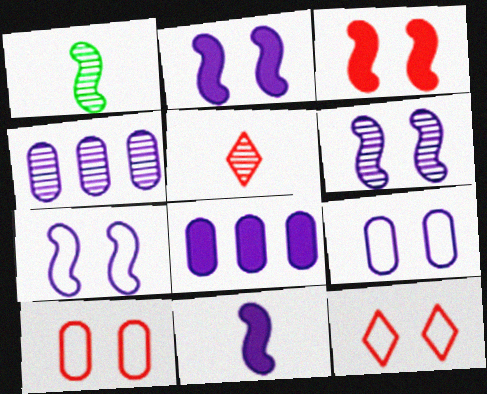[[1, 8, 12], 
[2, 6, 7]]